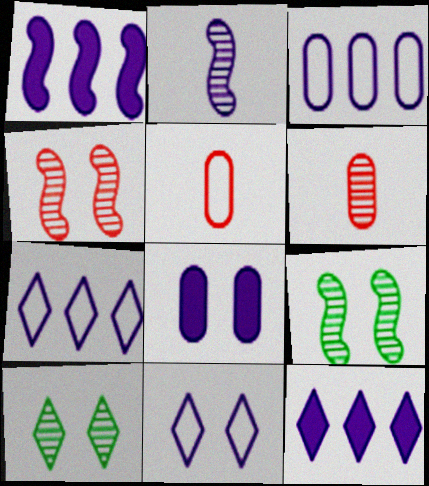[[1, 5, 10], 
[2, 7, 8], 
[5, 9, 12]]